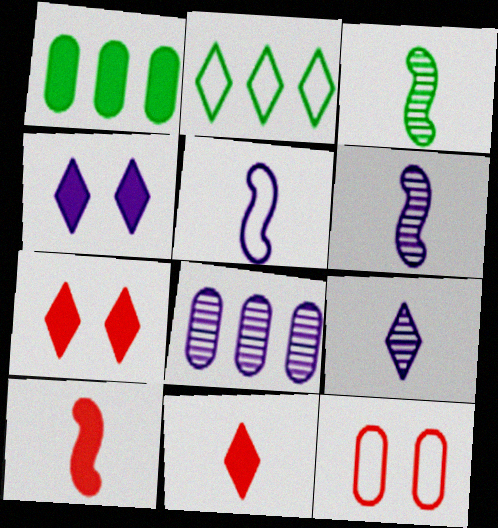[[1, 4, 10], 
[2, 5, 12], 
[2, 7, 9], 
[3, 5, 10], 
[4, 5, 8]]